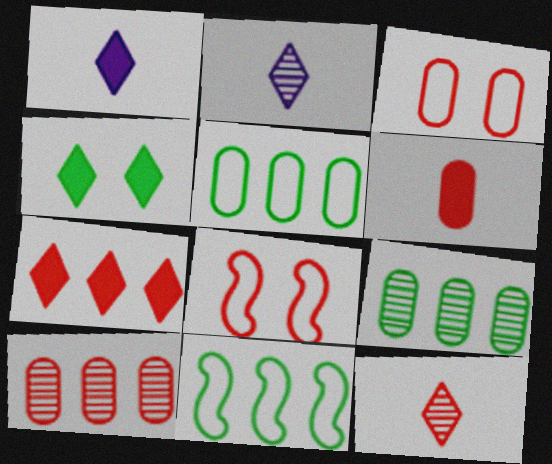[[1, 4, 7], 
[1, 8, 9], 
[3, 6, 10]]